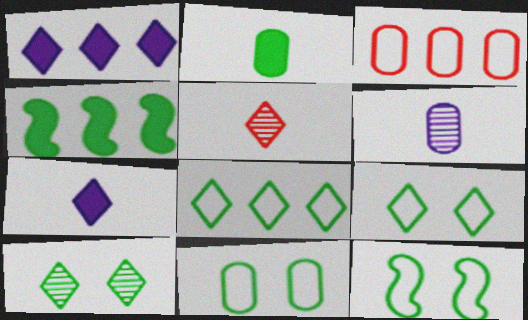[[1, 5, 9], 
[9, 11, 12]]